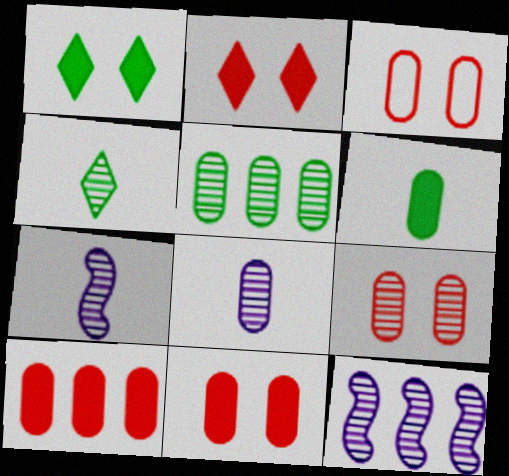[[3, 9, 11], 
[4, 9, 12], 
[5, 8, 9]]